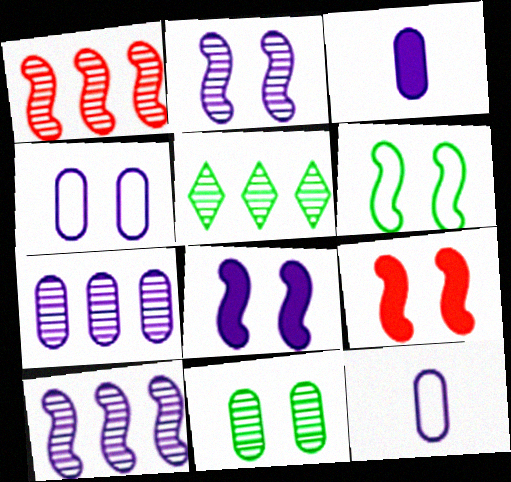[[1, 5, 7], 
[2, 6, 9], 
[3, 4, 7], 
[5, 9, 12]]